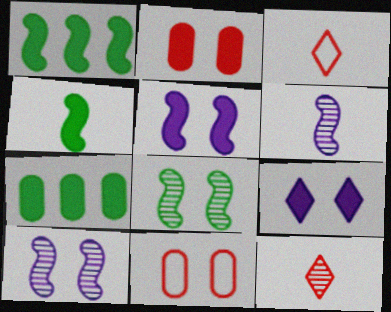[[3, 7, 10], 
[8, 9, 11]]